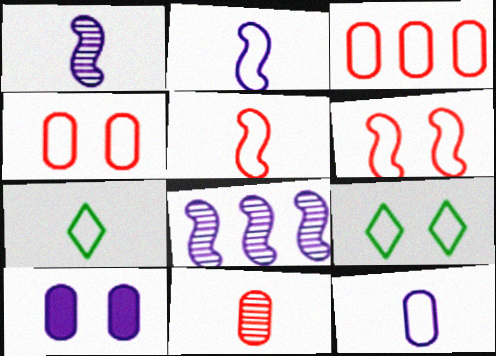[[2, 3, 9], 
[5, 7, 12]]